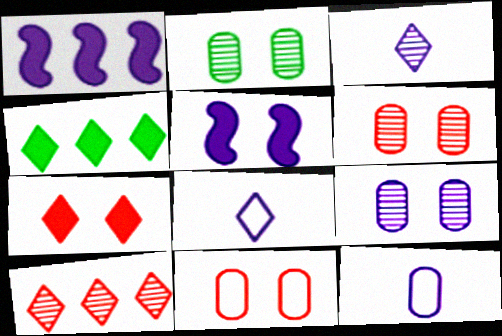[[1, 8, 9], 
[2, 6, 9]]